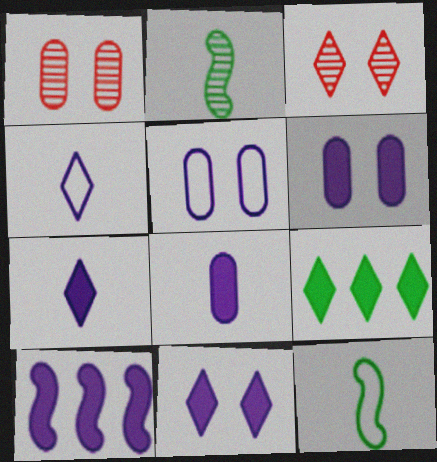[[3, 4, 9], 
[6, 7, 10], 
[8, 10, 11]]